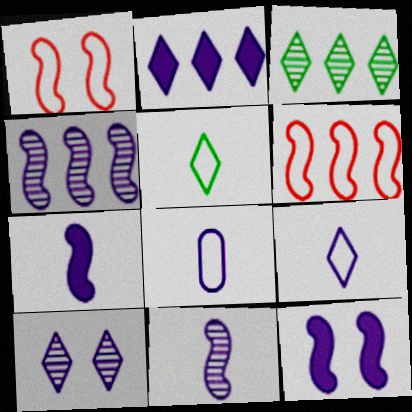[[2, 9, 10]]